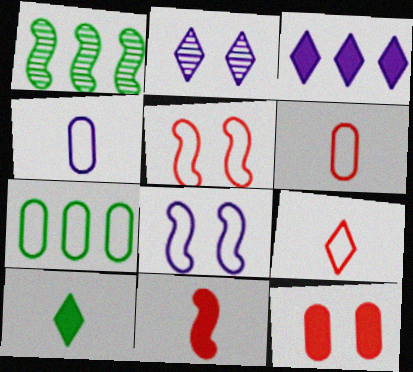[[1, 8, 11], 
[2, 7, 11], 
[7, 8, 9]]